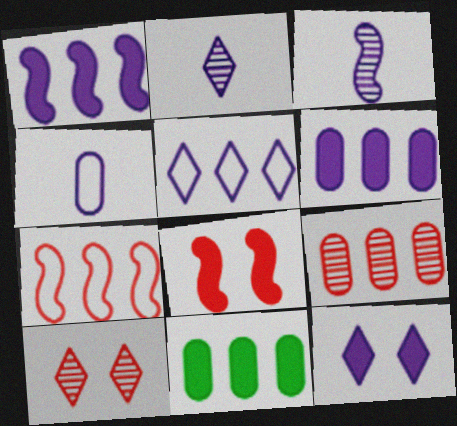[[2, 5, 12]]